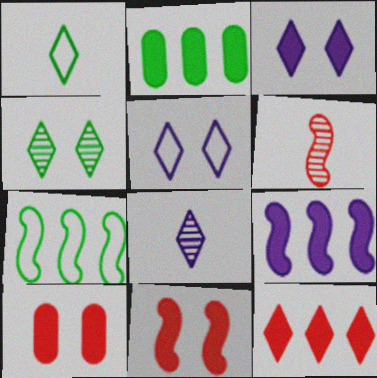[[2, 5, 6], 
[2, 9, 12], 
[7, 8, 10]]